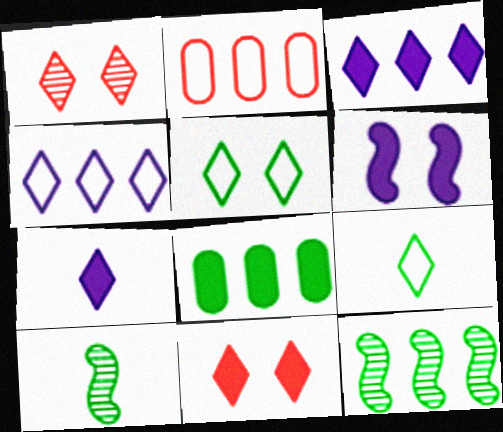[[1, 3, 9], 
[2, 3, 12], 
[5, 8, 10]]